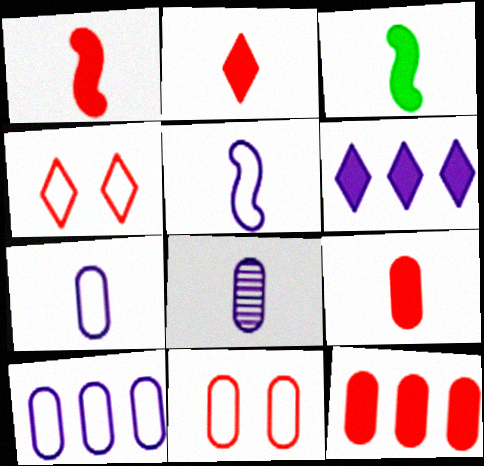[[1, 2, 9]]